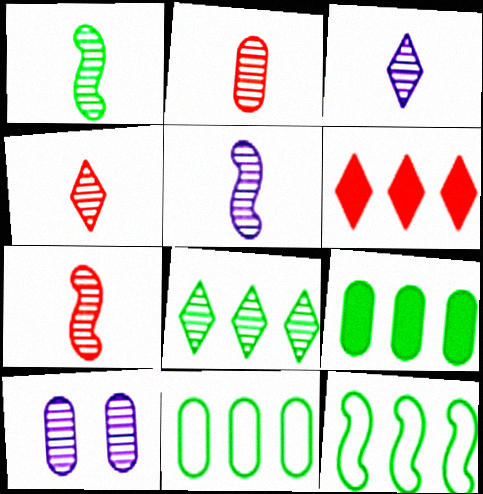[[1, 2, 3], 
[1, 5, 7], 
[2, 4, 7], 
[7, 8, 10], 
[8, 9, 12]]